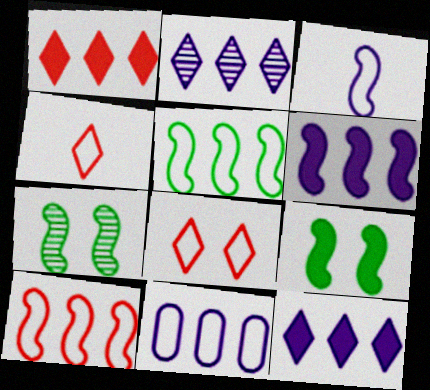[[2, 6, 11]]